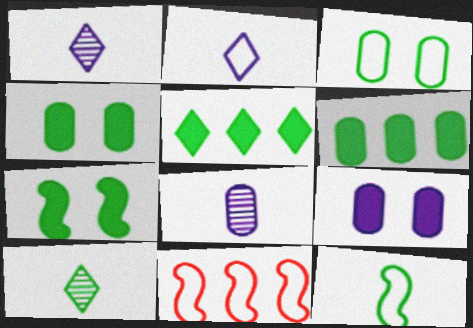[[1, 4, 11], 
[2, 3, 11], 
[9, 10, 11]]